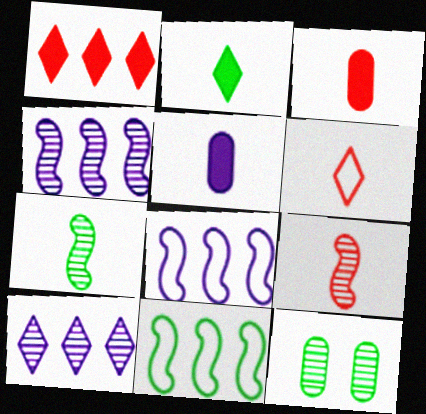[[2, 11, 12], 
[3, 6, 9], 
[5, 6, 7], 
[9, 10, 12]]